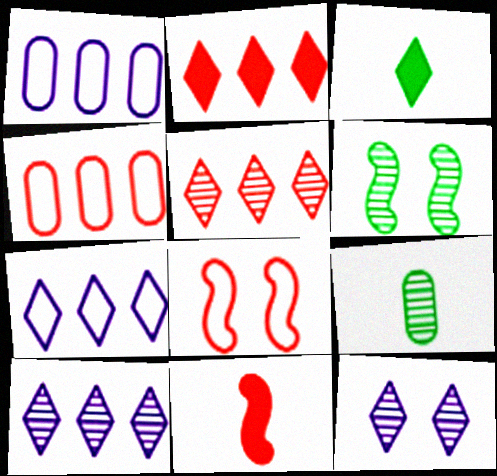[]